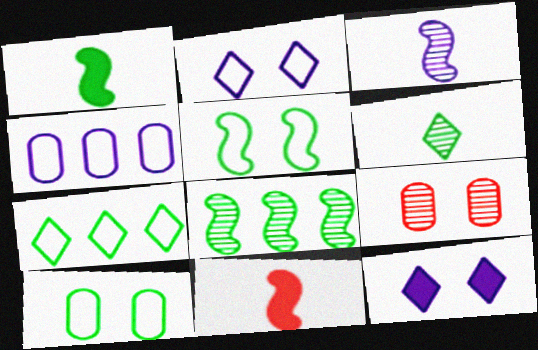[[1, 5, 8], 
[3, 4, 12], 
[5, 9, 12]]